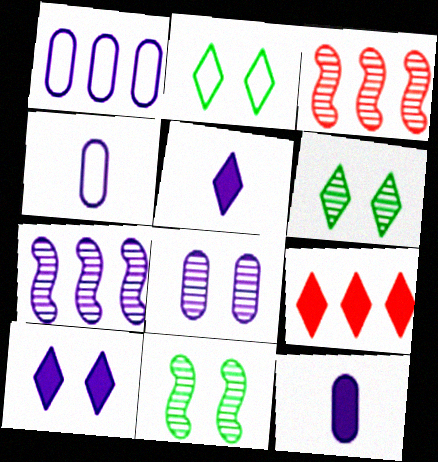[[1, 8, 12], 
[2, 3, 12], 
[4, 7, 10], 
[4, 9, 11]]